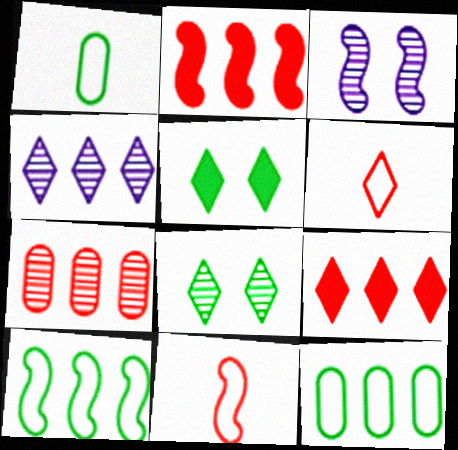[[1, 3, 9], 
[2, 4, 12], 
[4, 5, 6]]